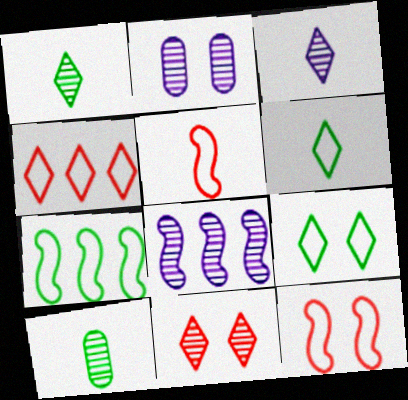[[2, 3, 8], 
[8, 10, 11]]